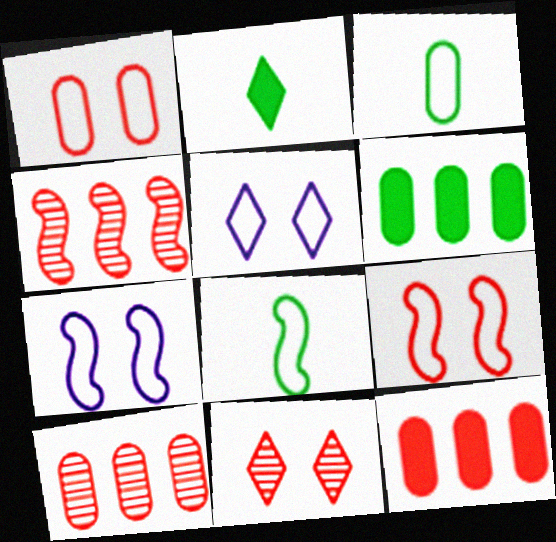[[2, 7, 10]]